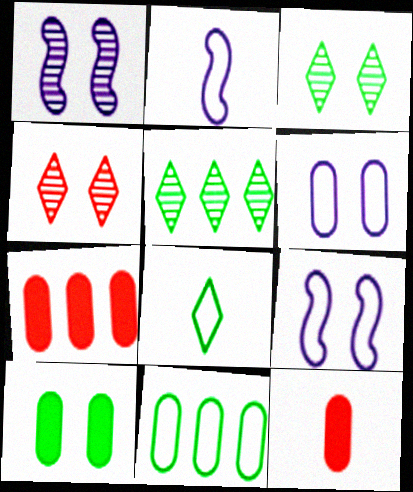[[1, 7, 8], 
[2, 3, 7], 
[4, 9, 10], 
[5, 9, 12]]